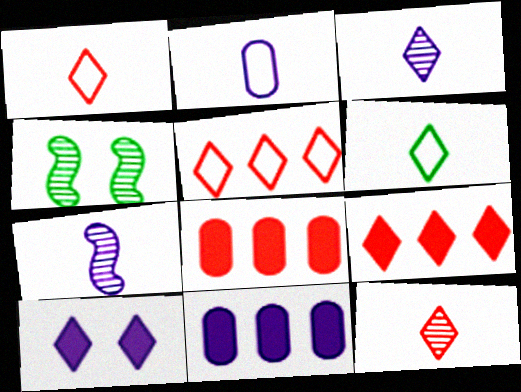[[1, 4, 11], 
[2, 4, 9]]